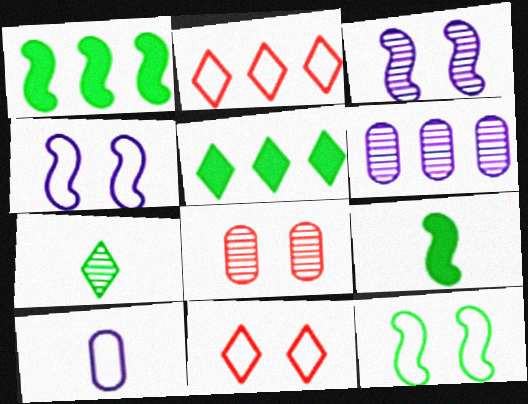[[1, 2, 6], 
[2, 10, 12], 
[6, 9, 11]]